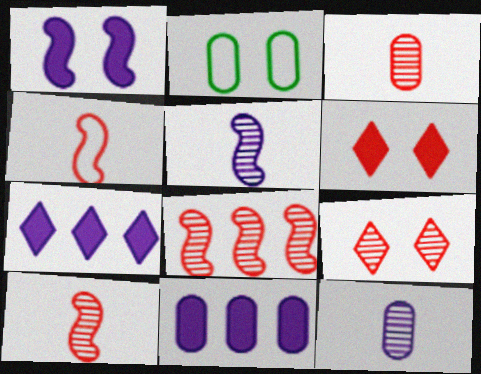[[1, 2, 9], 
[2, 3, 11], 
[2, 7, 10], 
[3, 8, 9]]